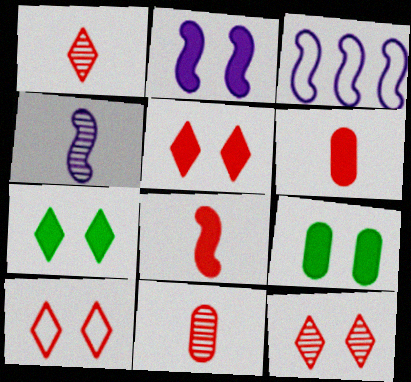[[1, 3, 9], 
[2, 3, 4], 
[2, 5, 9], 
[3, 7, 11], 
[5, 10, 12]]